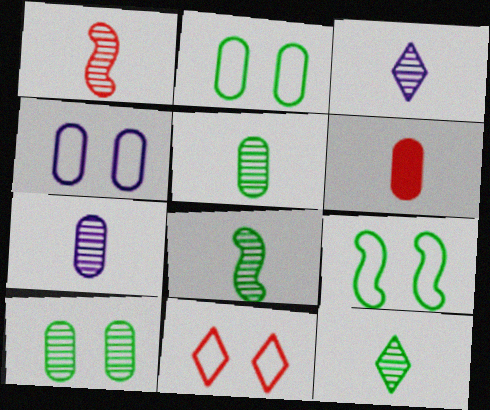[[1, 3, 5], 
[1, 7, 12], 
[4, 9, 11], 
[5, 8, 12]]